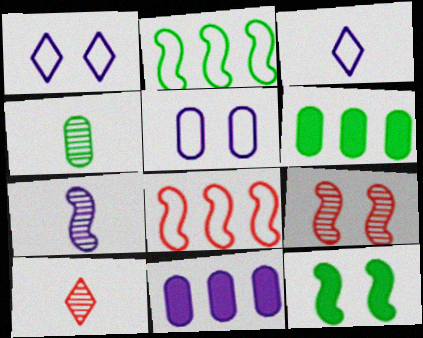[[1, 7, 11], 
[3, 6, 9], 
[4, 7, 10], 
[7, 8, 12]]